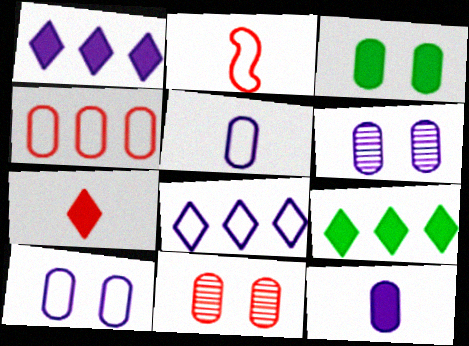[[2, 6, 9], 
[3, 10, 11]]